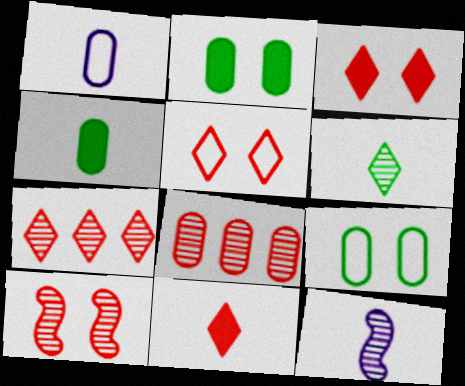[[1, 2, 8], 
[5, 7, 11]]